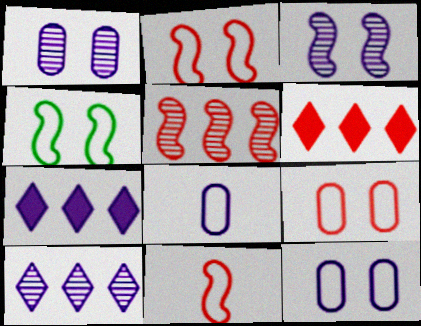[[3, 7, 8]]